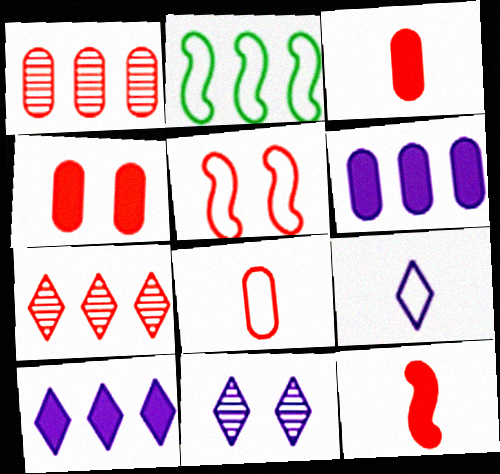[[1, 2, 10], 
[1, 4, 8], 
[2, 3, 11], 
[2, 6, 7], 
[3, 5, 7], 
[9, 10, 11]]